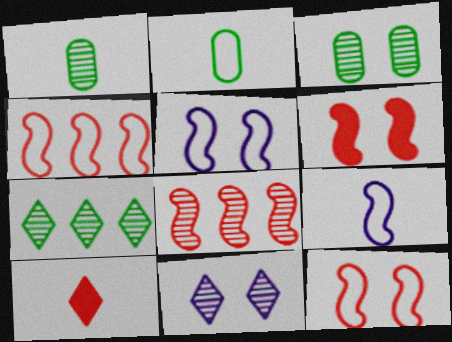[[1, 8, 11], 
[1, 9, 10]]